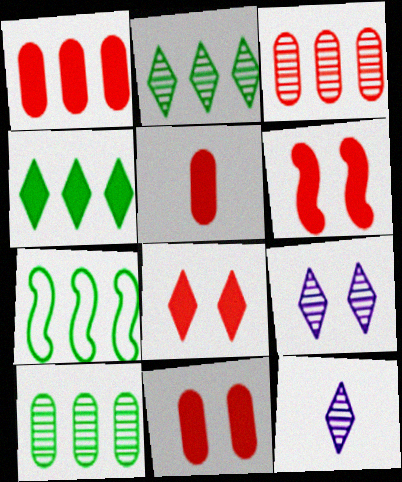[[1, 5, 11], 
[4, 7, 10], 
[5, 7, 9], 
[6, 8, 11], 
[7, 11, 12]]